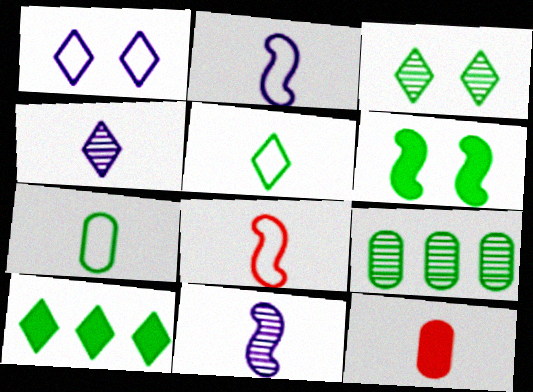[[3, 5, 10], 
[5, 6, 9], 
[5, 11, 12]]